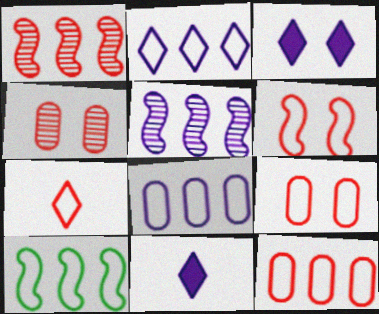[[2, 10, 12], 
[4, 10, 11], 
[6, 7, 12]]